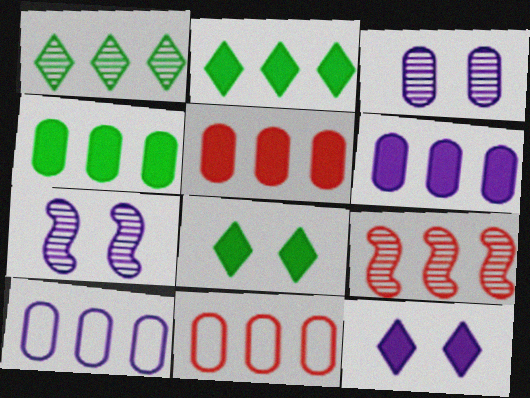[[2, 9, 10], 
[4, 5, 6]]